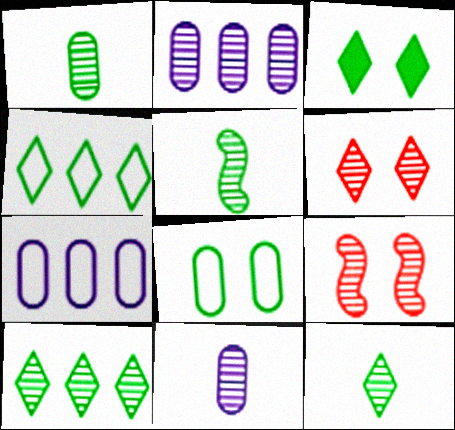[[1, 5, 12], 
[2, 5, 6], 
[2, 9, 12], 
[3, 4, 12], 
[9, 10, 11]]